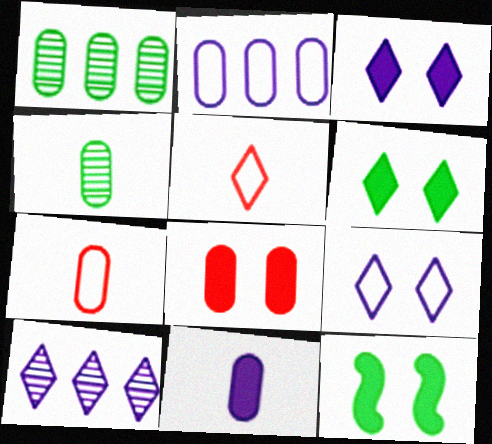[[2, 4, 8], 
[3, 8, 12], 
[4, 7, 11], 
[5, 6, 10], 
[7, 10, 12]]